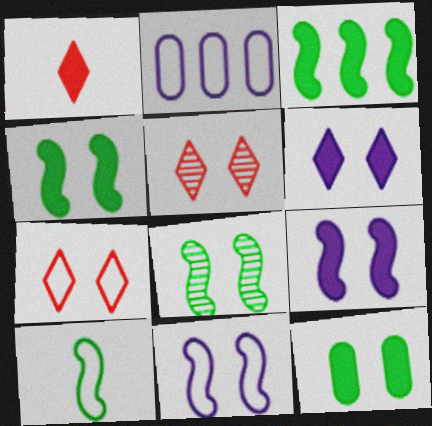[[1, 2, 8], 
[2, 7, 10], 
[3, 8, 10], 
[5, 11, 12]]